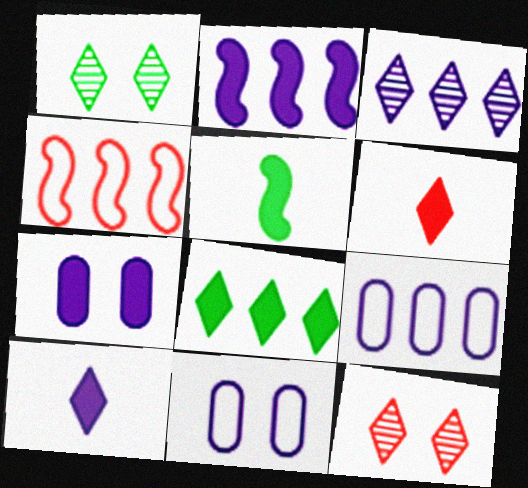[[2, 3, 9], 
[2, 7, 10], 
[5, 9, 12]]